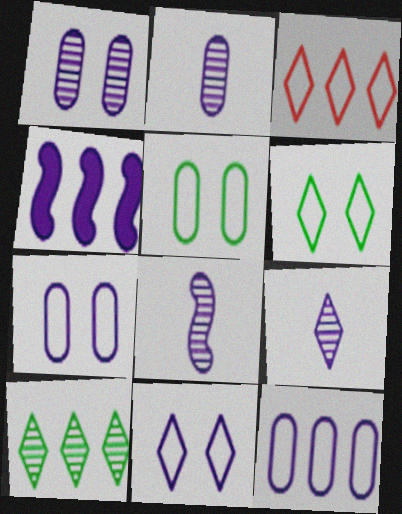[[2, 4, 11], 
[2, 8, 9], 
[4, 7, 9]]